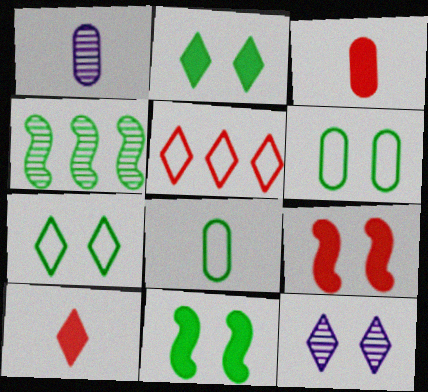[[1, 3, 8], 
[1, 5, 11], 
[2, 4, 8], 
[6, 9, 12]]